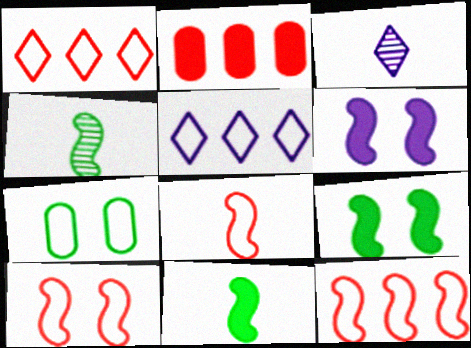[[4, 6, 12], 
[5, 7, 8], 
[8, 10, 12]]